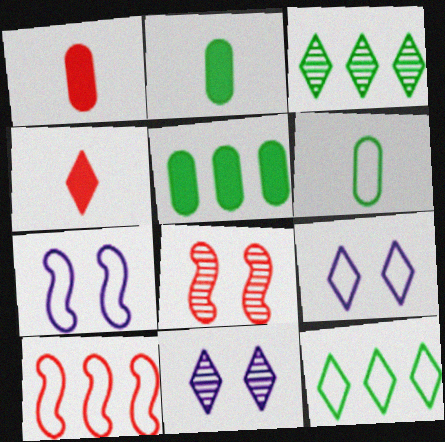[[1, 3, 7], 
[2, 10, 11], 
[3, 4, 9], 
[4, 11, 12], 
[6, 9, 10]]